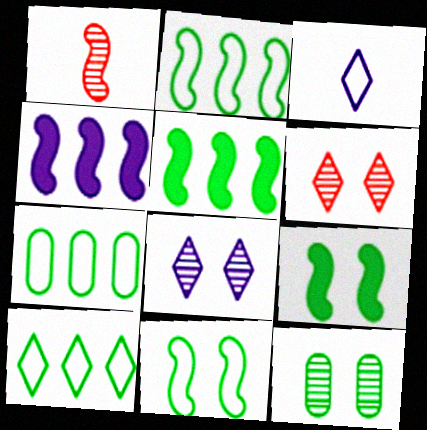[[1, 4, 11], 
[2, 7, 10]]